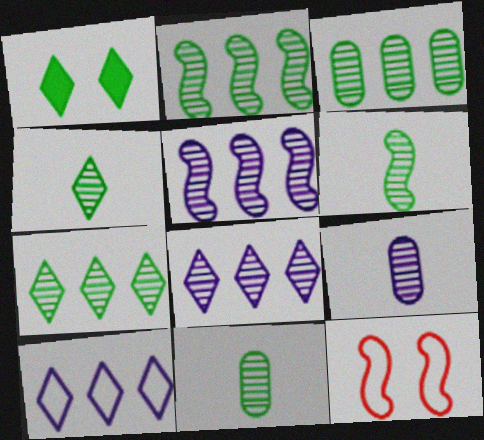[[2, 3, 7], 
[4, 6, 11]]